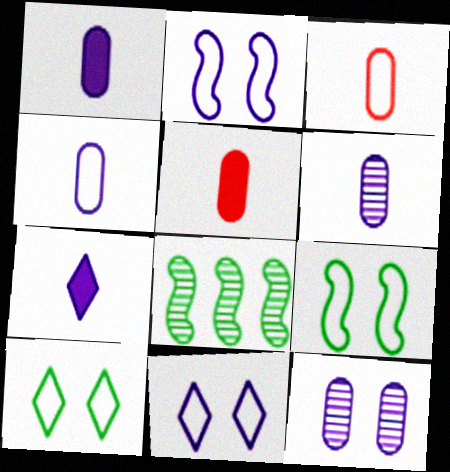[[1, 4, 6], 
[5, 8, 11]]